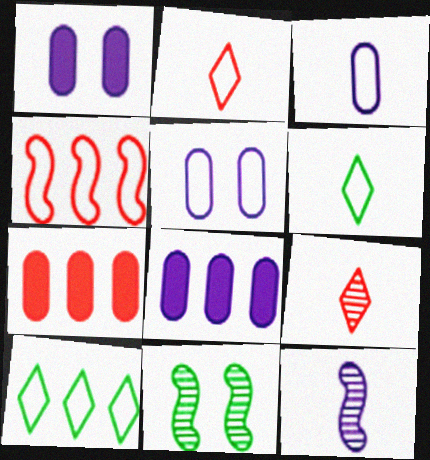[[2, 8, 11], 
[4, 5, 6]]